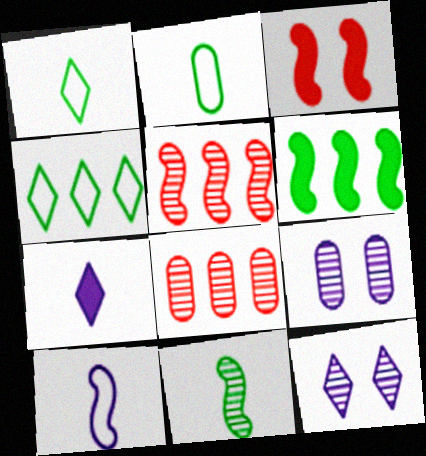[[8, 11, 12]]